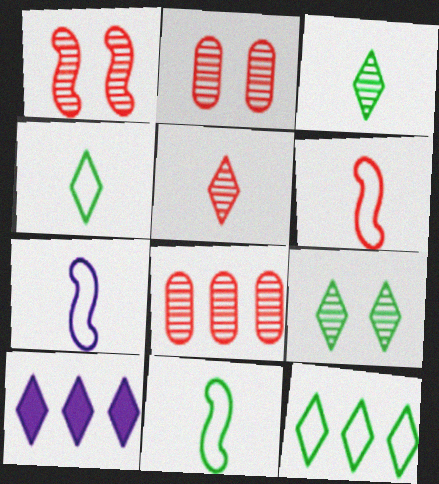[[1, 5, 8], 
[2, 10, 11], 
[6, 7, 11]]